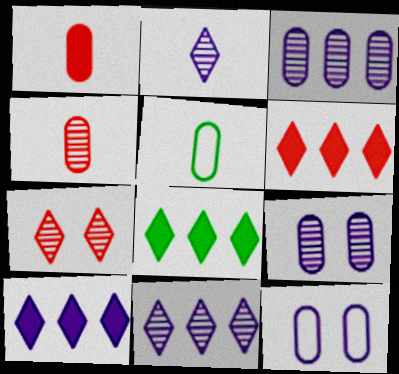[[6, 8, 10]]